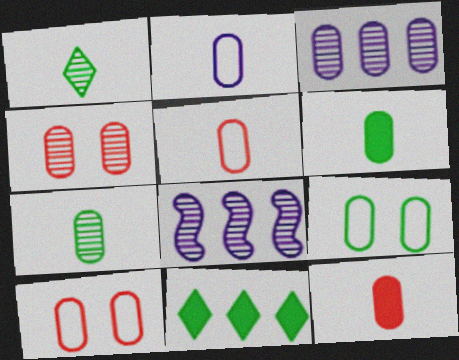[[1, 4, 8], 
[2, 7, 12], 
[3, 4, 7], 
[3, 6, 10], 
[3, 9, 12]]